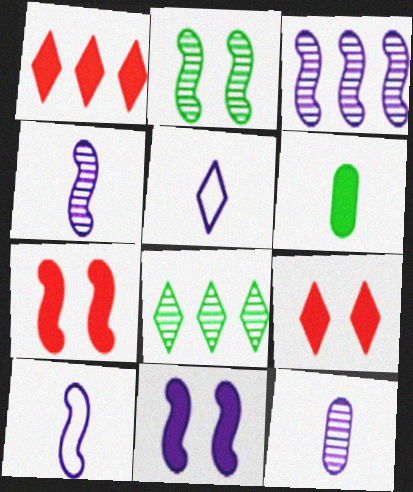[[1, 6, 11], 
[3, 10, 11], 
[5, 8, 9]]